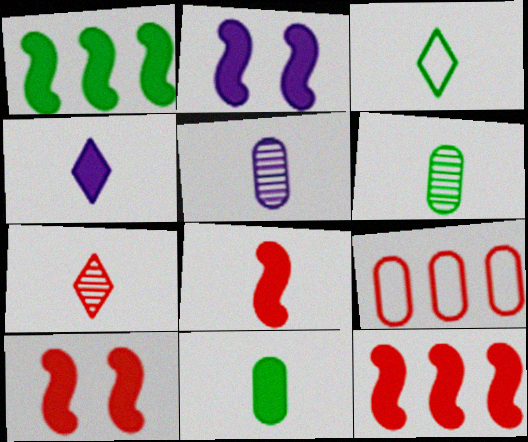[[1, 2, 8], 
[3, 4, 7], 
[3, 5, 8], 
[4, 8, 11], 
[7, 9, 10], 
[8, 10, 12]]